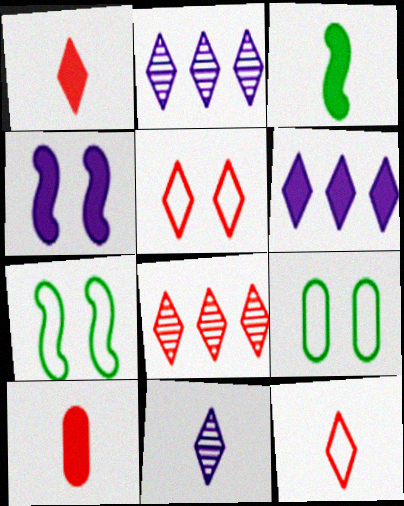[[1, 5, 8], 
[2, 7, 10]]